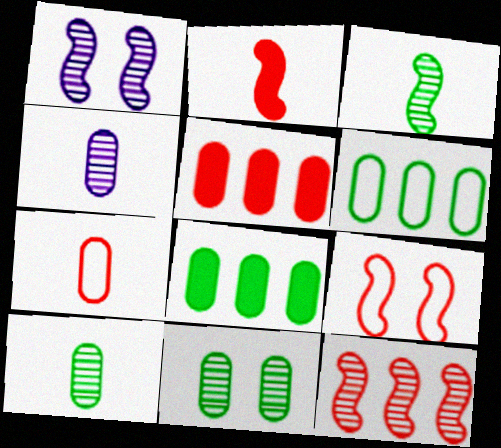[[1, 3, 12], 
[2, 9, 12]]